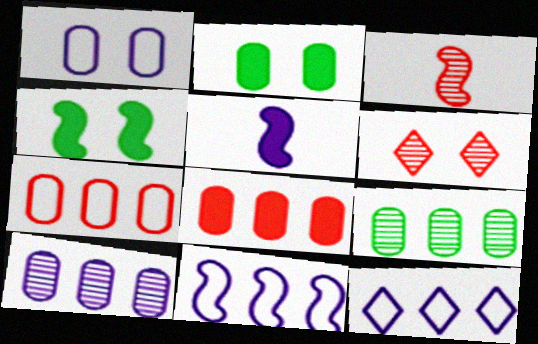[[1, 4, 6], 
[2, 3, 12], 
[3, 4, 11]]